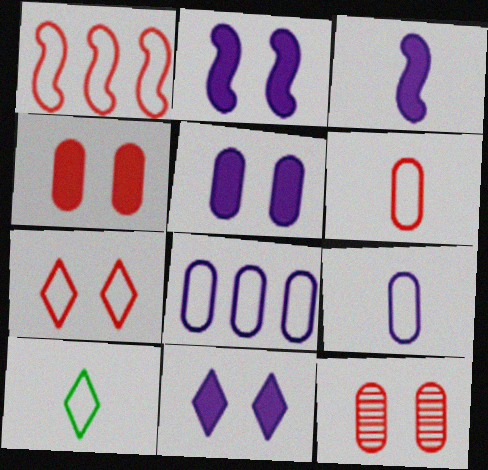[[1, 6, 7], 
[2, 5, 11]]